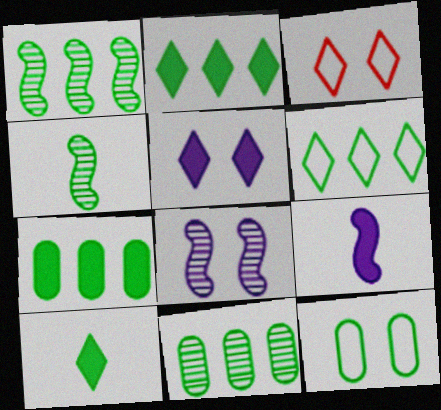[[1, 6, 7], 
[1, 10, 12], 
[2, 4, 12], 
[3, 9, 11]]